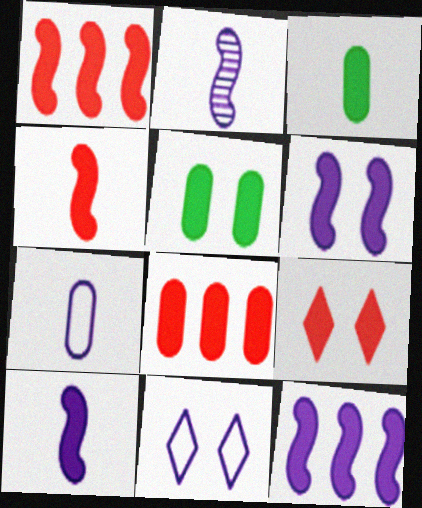[[3, 9, 12], 
[4, 8, 9], 
[5, 6, 9], 
[6, 10, 12]]